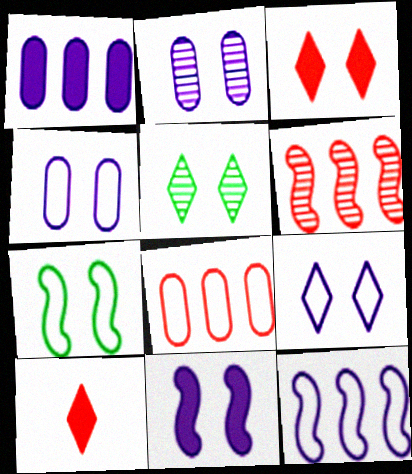[[2, 3, 7], 
[2, 9, 11], 
[3, 5, 9]]